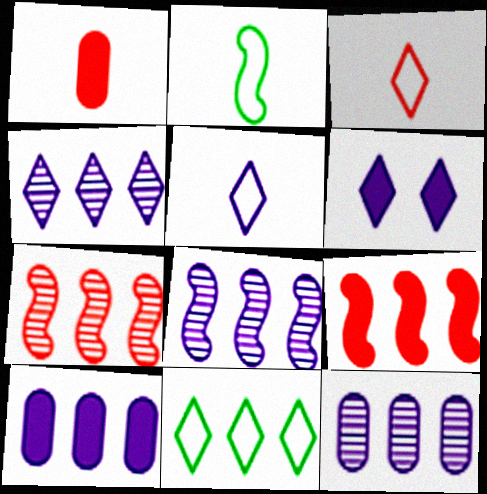[[4, 5, 6], 
[4, 8, 12], 
[7, 10, 11], 
[9, 11, 12]]